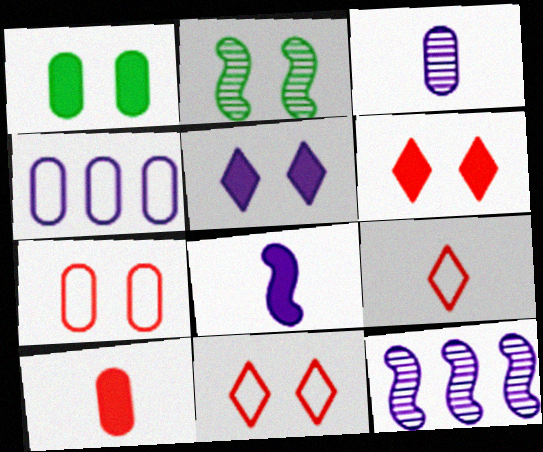[[1, 9, 12], 
[2, 5, 7]]